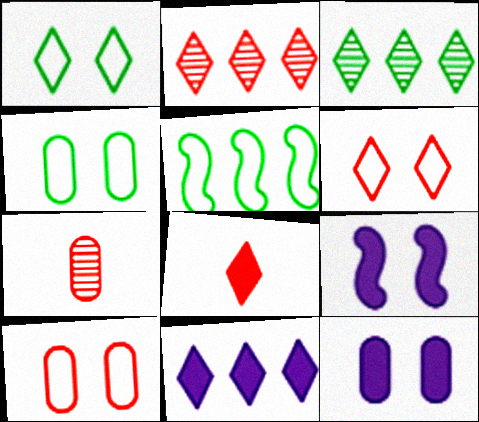[[2, 6, 8]]